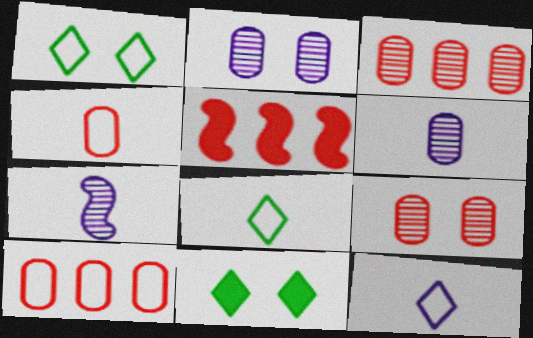[[1, 5, 6], 
[2, 5, 8], 
[7, 10, 11]]